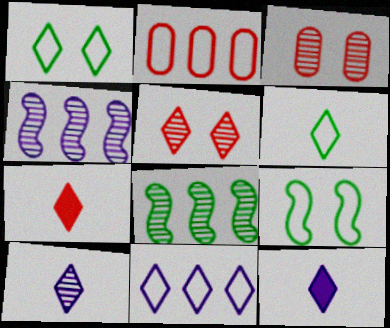[[3, 8, 10], 
[6, 7, 10]]